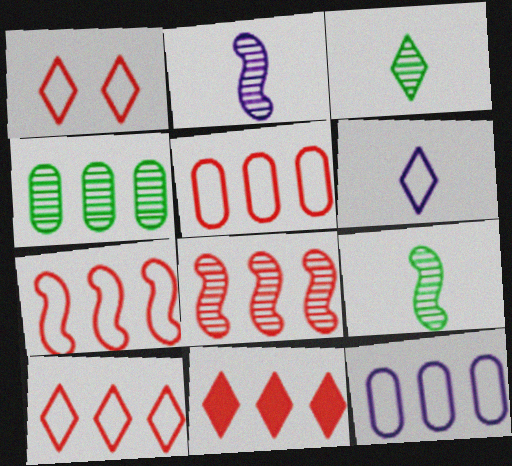[[5, 7, 10], 
[5, 8, 11]]